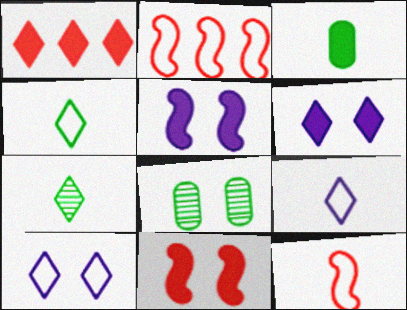[[1, 3, 5], 
[1, 7, 10], 
[8, 10, 11]]